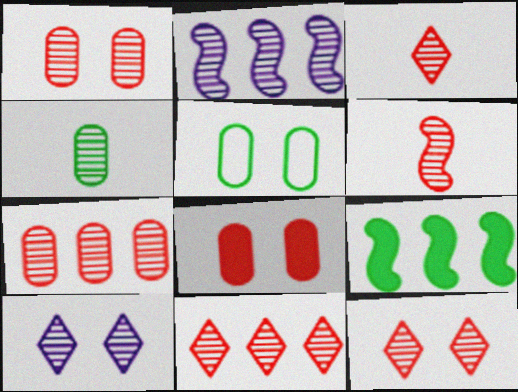[[1, 6, 11], 
[2, 4, 12], 
[3, 11, 12], 
[6, 7, 12]]